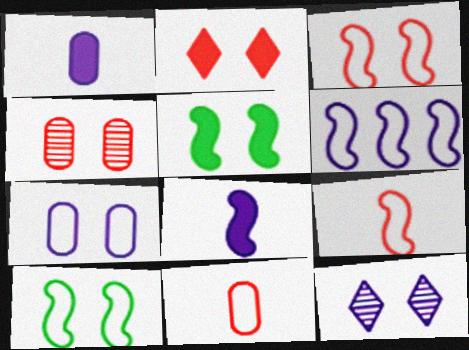[[1, 6, 12], 
[2, 3, 4], 
[6, 9, 10]]